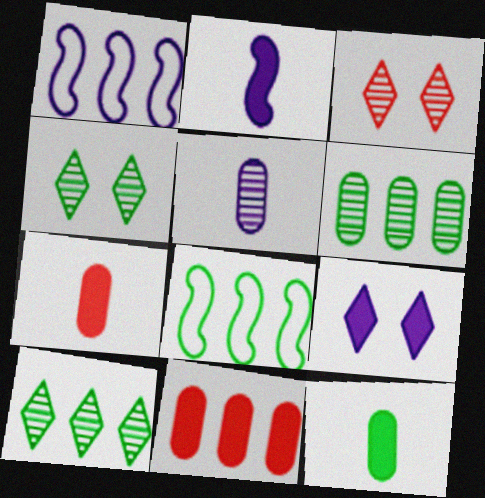[[1, 3, 12], 
[1, 4, 7], 
[1, 5, 9], 
[1, 10, 11], 
[4, 8, 12]]